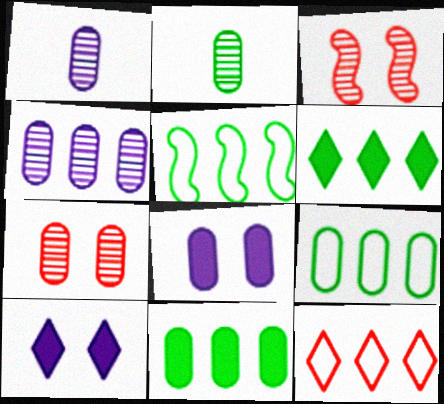[[2, 4, 7]]